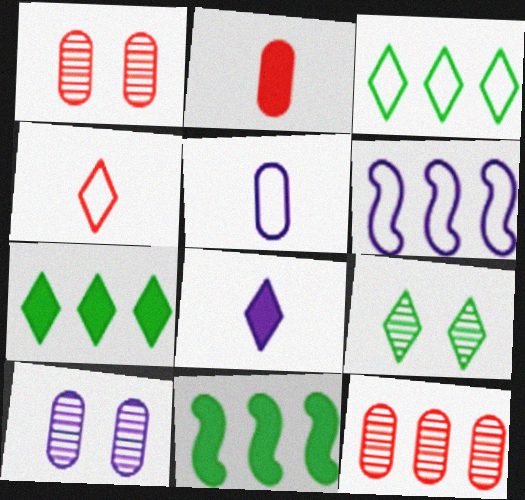[[2, 6, 9], 
[4, 10, 11], 
[6, 7, 12], 
[6, 8, 10]]